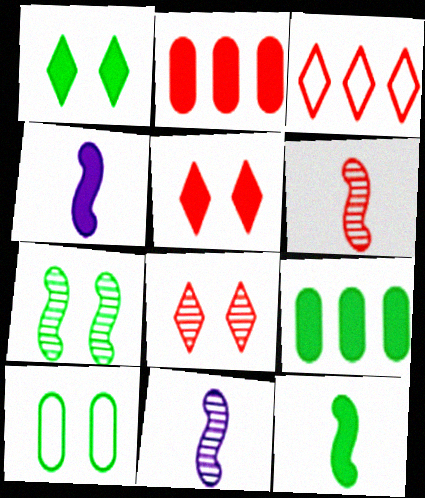[[1, 2, 4], 
[1, 7, 10], 
[1, 9, 12], 
[4, 5, 9]]